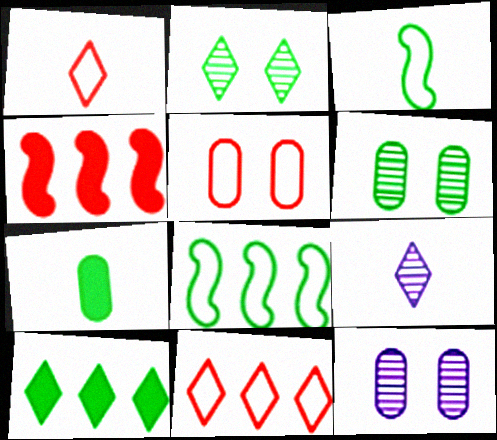[[2, 7, 8], 
[3, 6, 10]]